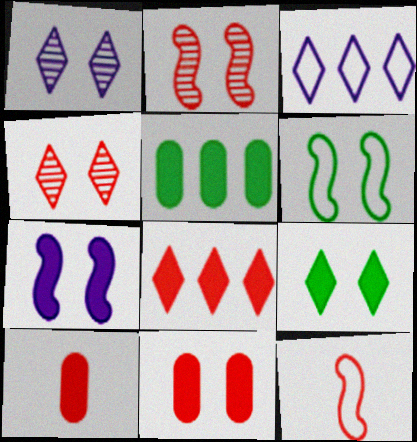[[1, 5, 12], 
[1, 6, 11], 
[2, 6, 7], 
[7, 9, 11]]